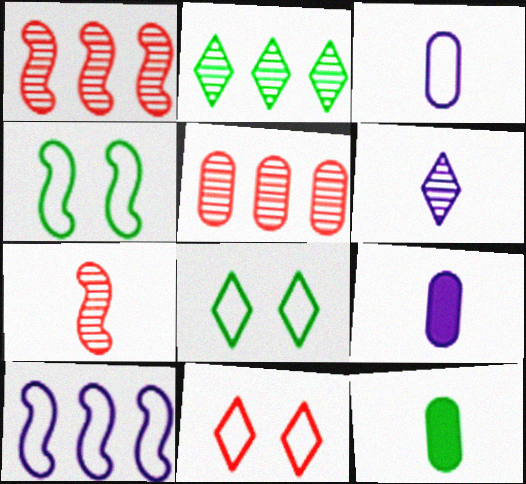[[1, 8, 9], 
[2, 4, 12]]